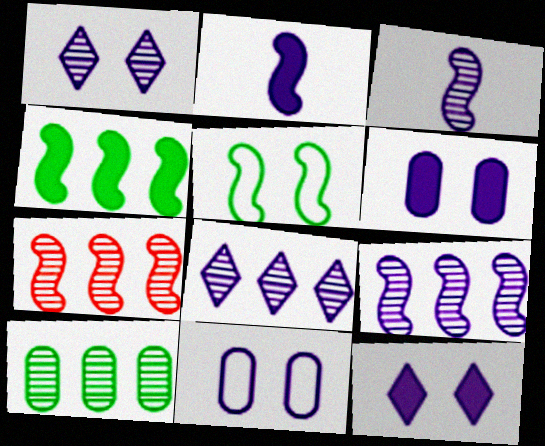[[2, 5, 7], 
[2, 8, 11], 
[7, 8, 10]]